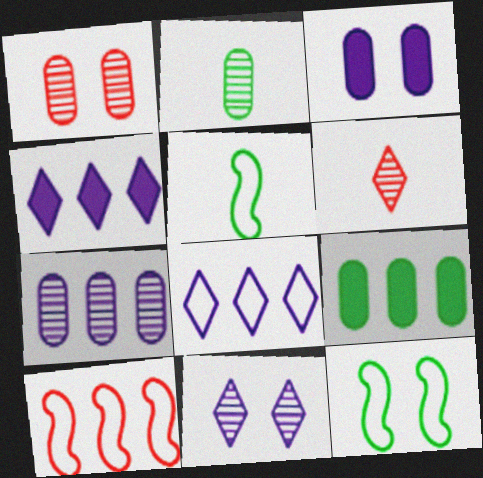[[1, 2, 7], 
[1, 4, 5]]